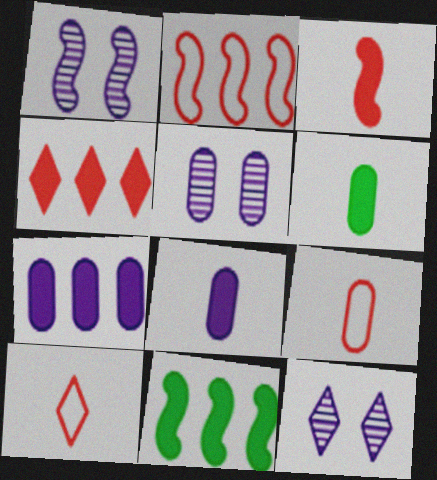[[1, 5, 12], 
[2, 6, 12], 
[4, 7, 11], 
[5, 10, 11], 
[9, 11, 12]]